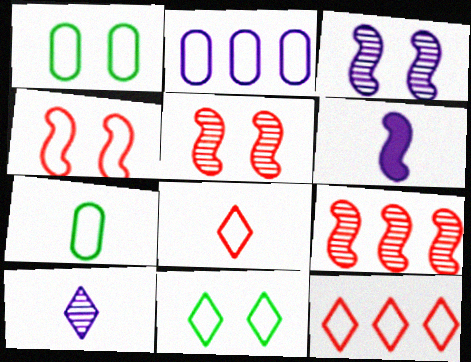[]